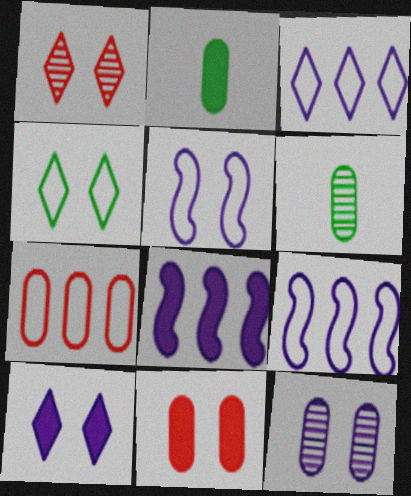[[1, 2, 9], 
[1, 4, 10], 
[2, 7, 12], 
[5, 10, 12]]